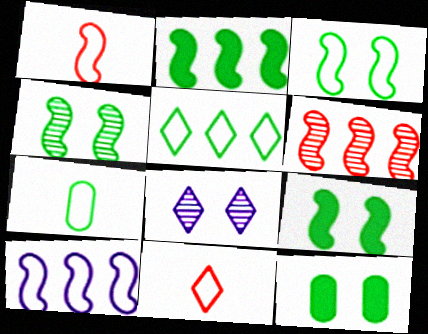[[1, 3, 10], 
[2, 6, 10], 
[3, 4, 9], 
[3, 5, 7]]